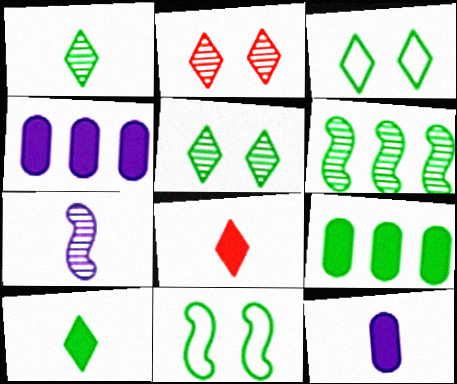[[1, 9, 11]]